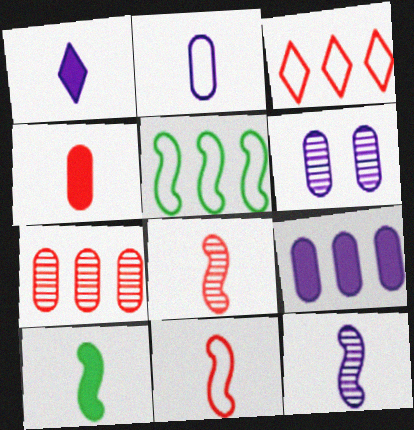[[1, 2, 12], 
[1, 4, 10], 
[2, 6, 9], 
[3, 6, 10], 
[10, 11, 12]]